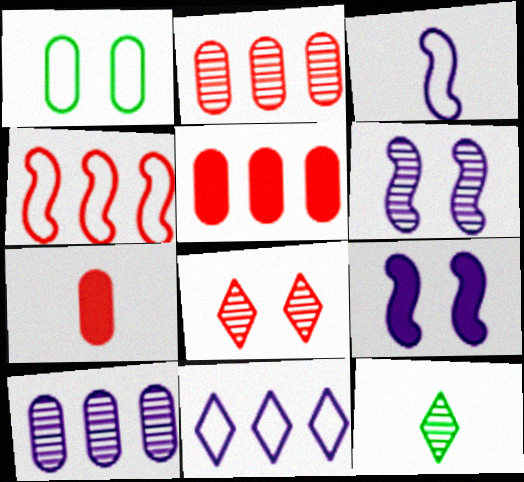[[1, 7, 10], 
[1, 8, 9], 
[2, 6, 12], 
[3, 7, 12], 
[4, 7, 8]]